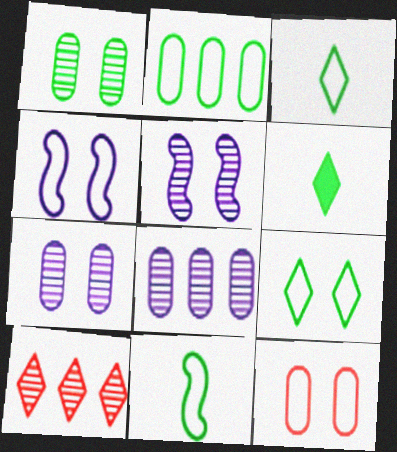[[2, 9, 11], 
[4, 9, 12]]